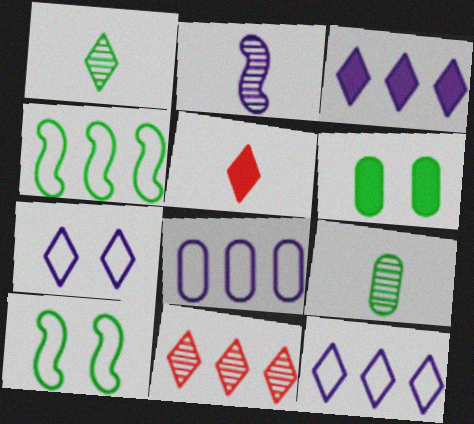[[1, 4, 6]]